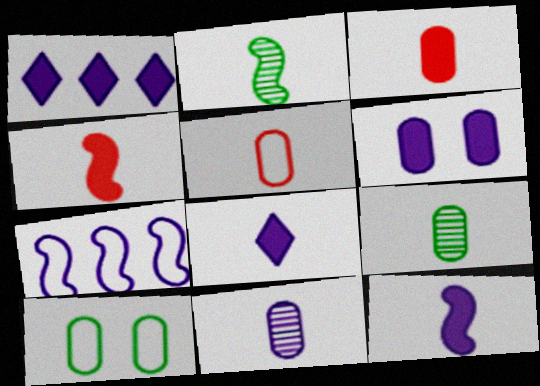[[1, 6, 12], 
[2, 5, 8]]